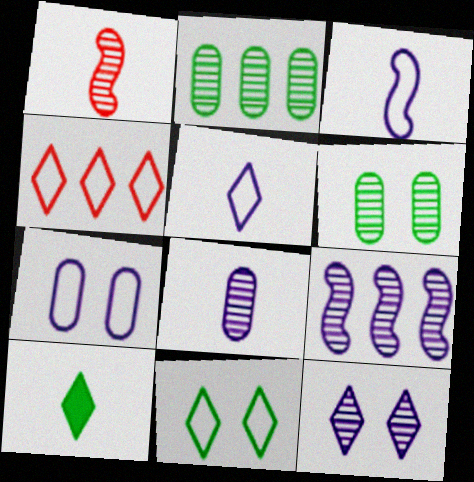[[1, 2, 12], 
[4, 5, 11], 
[4, 10, 12], 
[8, 9, 12]]